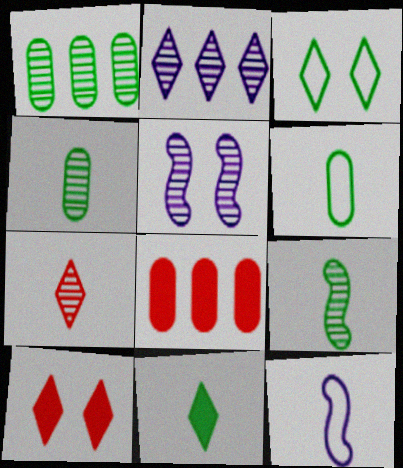[[1, 5, 7], 
[1, 10, 12], 
[6, 9, 11]]